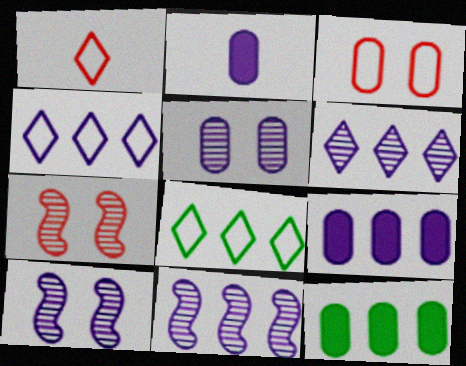[[1, 10, 12], 
[2, 4, 10], 
[2, 7, 8], 
[4, 9, 11]]